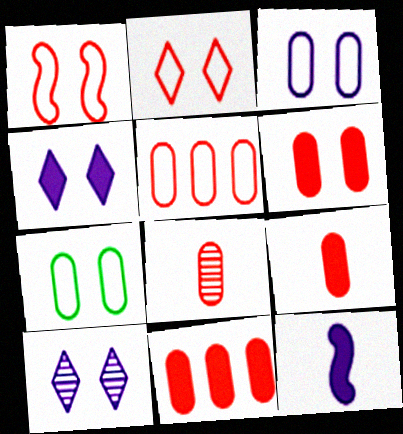[[5, 6, 8], 
[6, 9, 11]]